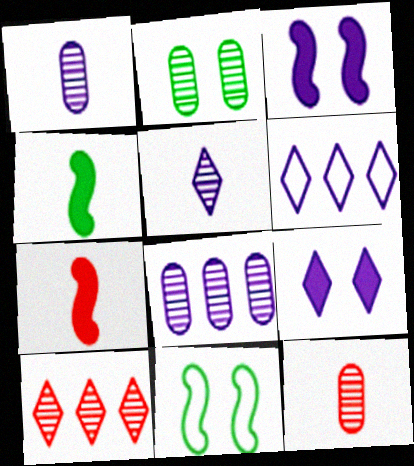[[1, 3, 6], 
[2, 6, 7], 
[2, 8, 12], 
[5, 6, 9]]